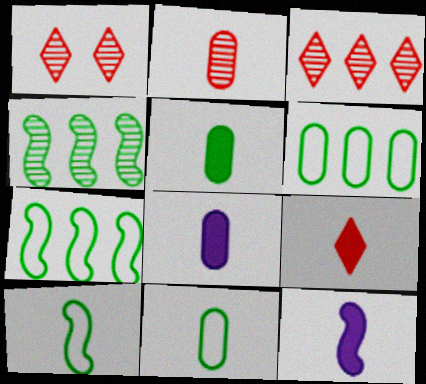[[1, 6, 12], 
[1, 7, 8], 
[2, 8, 11], 
[5, 9, 12]]